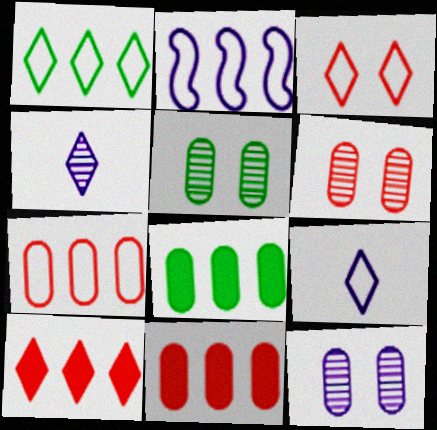[[1, 2, 7], 
[1, 3, 9], 
[5, 6, 12]]